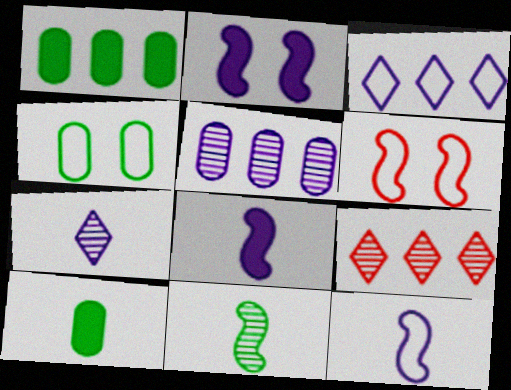[[1, 6, 7], 
[4, 8, 9]]